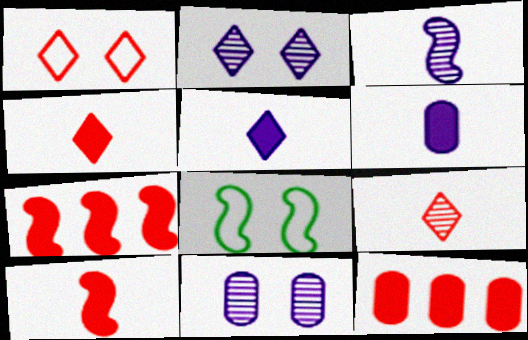[[3, 7, 8]]